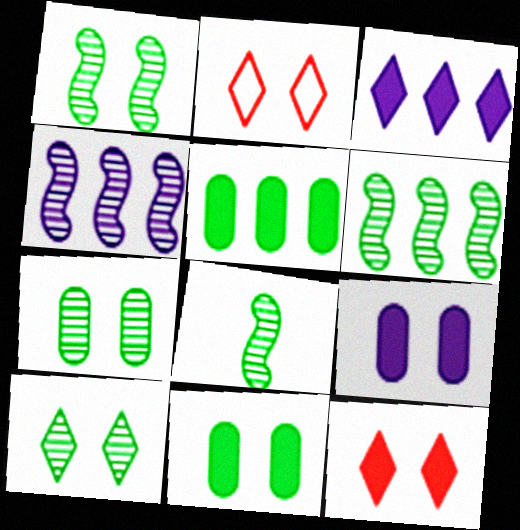[[1, 2, 9], 
[1, 6, 8], 
[1, 7, 10]]